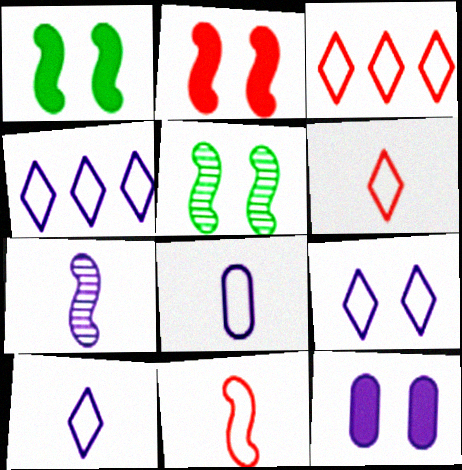[[4, 7, 12], 
[4, 9, 10]]